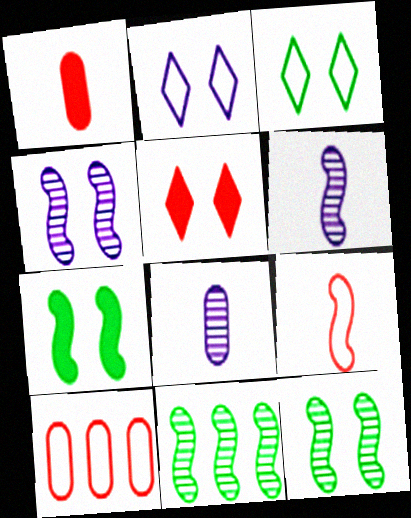[[1, 2, 11]]